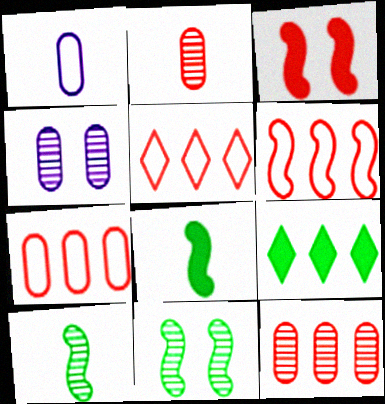[[2, 3, 5], 
[4, 5, 8], 
[5, 6, 7]]